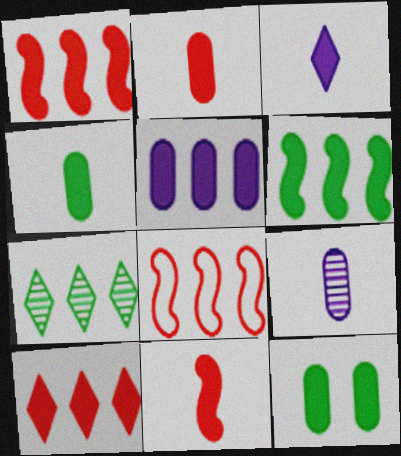[[1, 3, 12], 
[2, 5, 12], 
[3, 4, 11], 
[5, 6, 10], 
[5, 7, 8]]